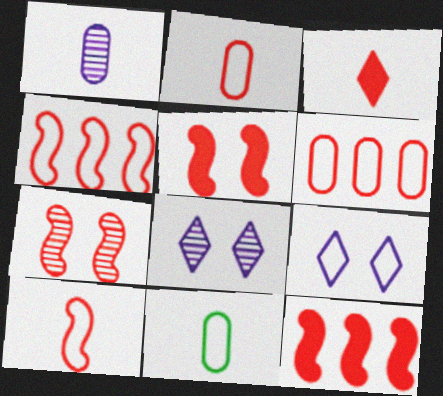[[3, 6, 7], 
[4, 9, 11], 
[7, 10, 12], 
[8, 11, 12]]